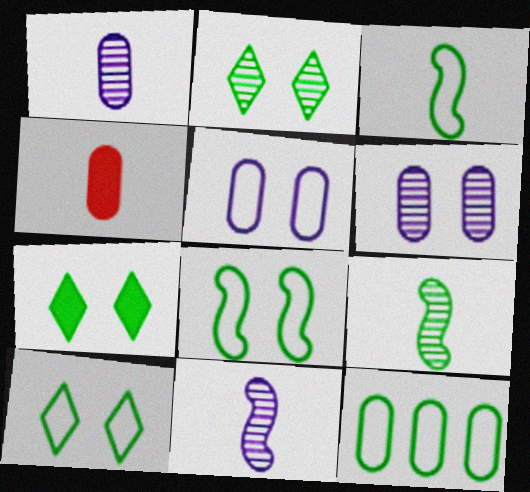[[2, 7, 10], 
[3, 10, 12], 
[4, 6, 12], 
[7, 9, 12]]